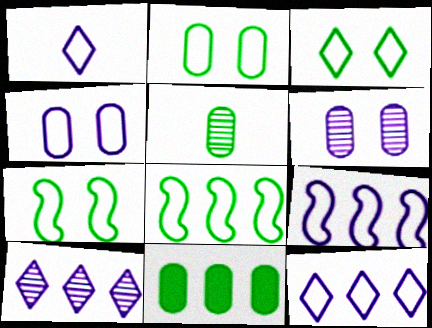[[1, 4, 9], 
[2, 3, 7], 
[2, 5, 11]]